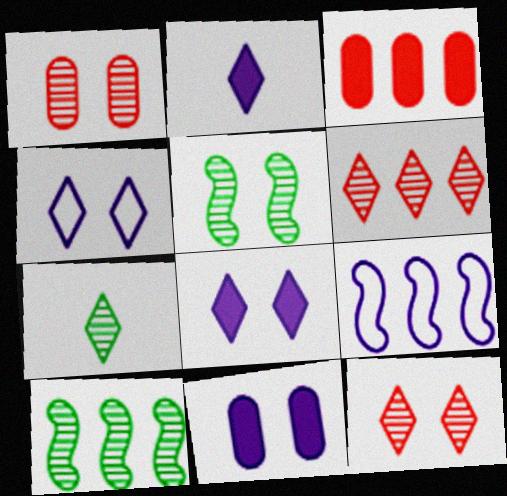[]